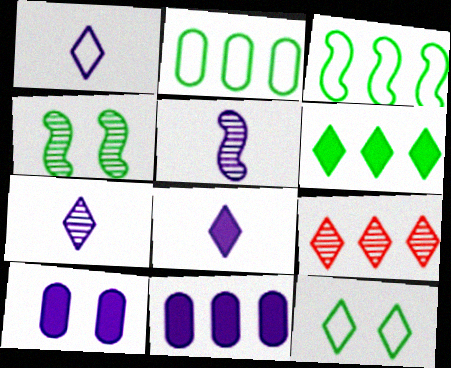[[1, 7, 8], 
[3, 9, 11], 
[8, 9, 12]]